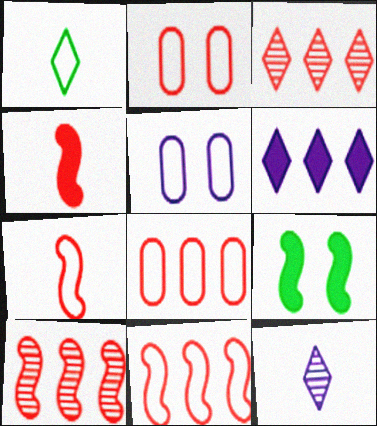[[1, 5, 11], 
[2, 3, 4], 
[8, 9, 12]]